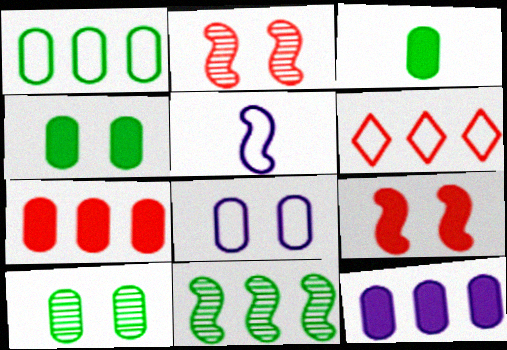[[1, 3, 10], 
[5, 9, 11], 
[6, 11, 12]]